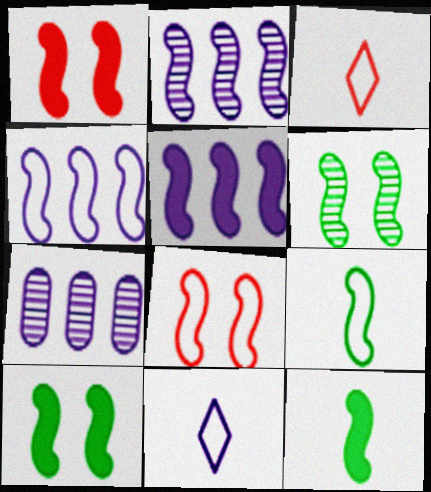[[1, 2, 9], 
[1, 5, 12], 
[2, 4, 5], 
[2, 8, 12], 
[3, 7, 10], 
[4, 8, 9]]